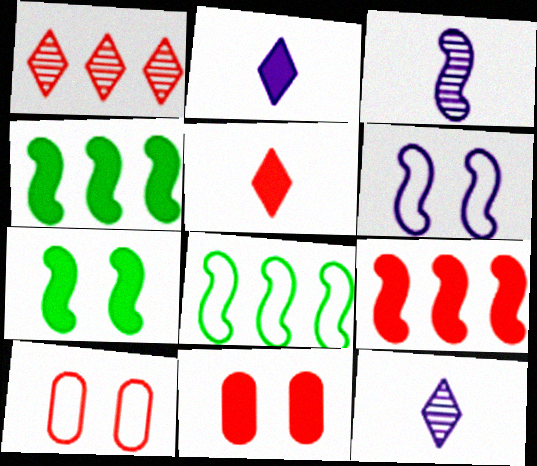[[2, 4, 11], 
[4, 10, 12], 
[5, 9, 11], 
[8, 11, 12]]